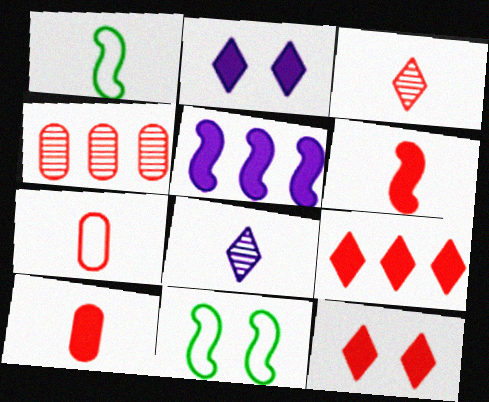[[1, 2, 4], 
[1, 8, 10], 
[3, 6, 7]]